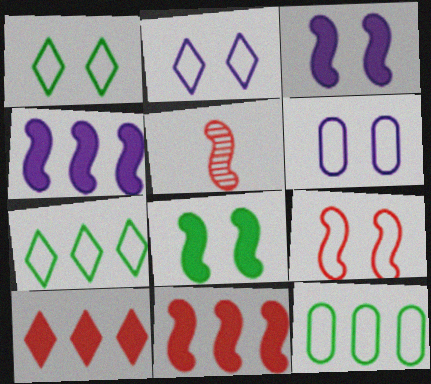[[1, 6, 9], 
[5, 9, 11]]